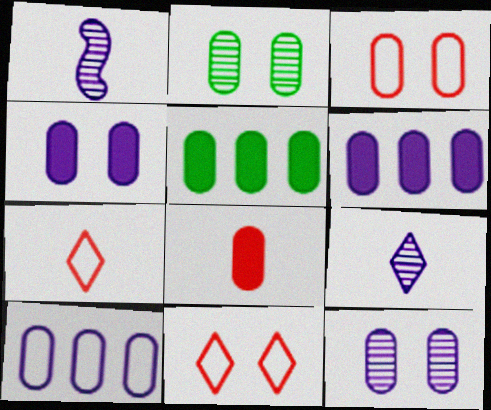[[1, 5, 11], 
[2, 3, 4], 
[2, 8, 10], 
[4, 5, 8]]